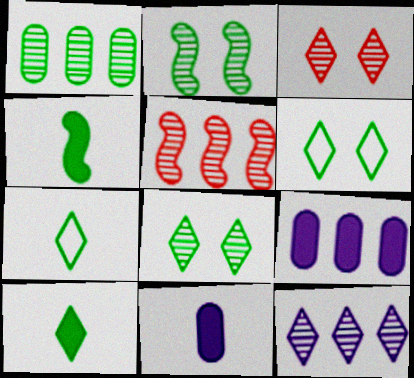[[1, 4, 6], 
[1, 5, 12], 
[5, 6, 11]]